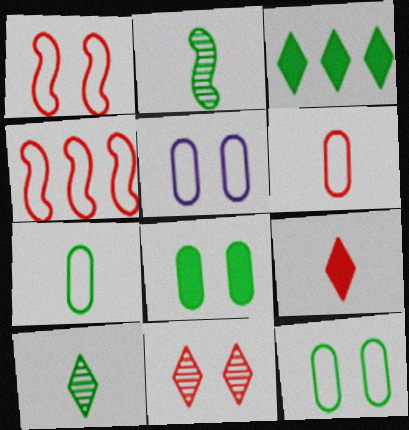[[2, 3, 12]]